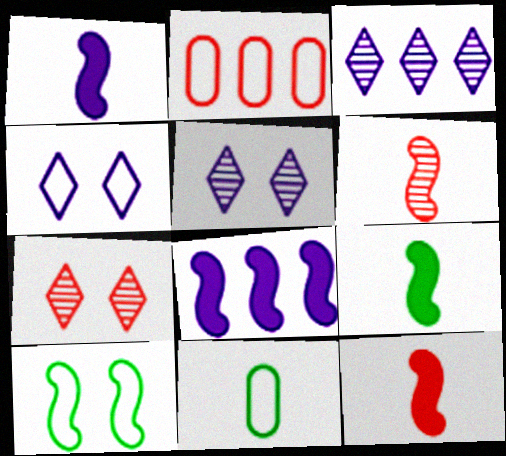[[1, 9, 12], 
[2, 5, 9], 
[2, 7, 12], 
[6, 8, 10], 
[7, 8, 11]]